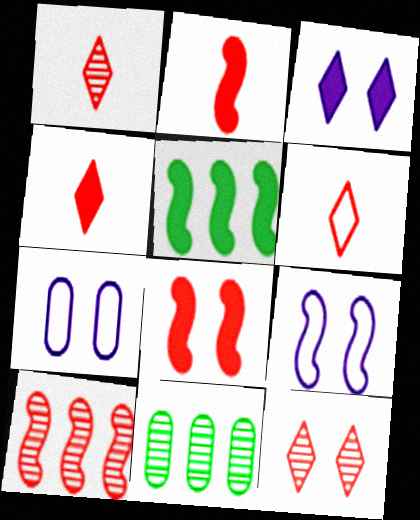[[1, 4, 6], 
[1, 5, 7], 
[4, 9, 11]]